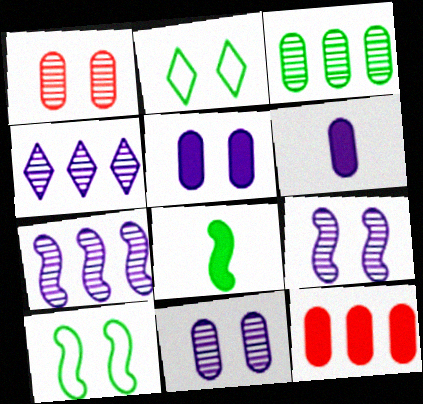[[2, 3, 8]]